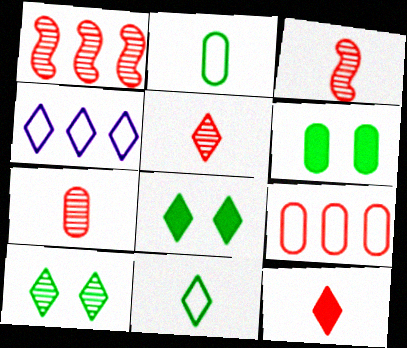[[3, 4, 6], 
[3, 5, 7], 
[4, 5, 8], 
[4, 10, 12]]